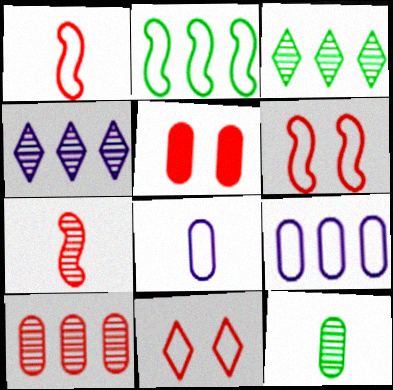[[2, 8, 11], 
[5, 9, 12]]